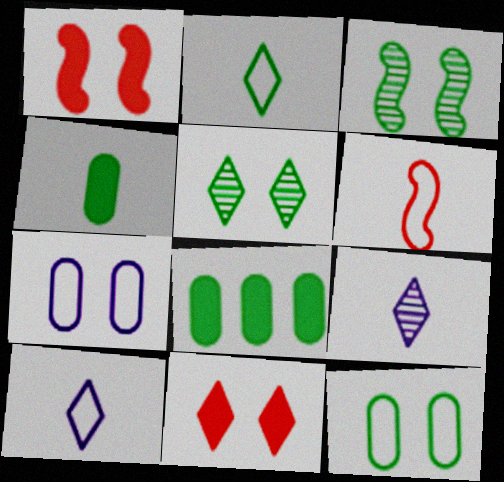[[1, 5, 7], 
[2, 3, 8], 
[3, 7, 11], 
[4, 6, 9]]